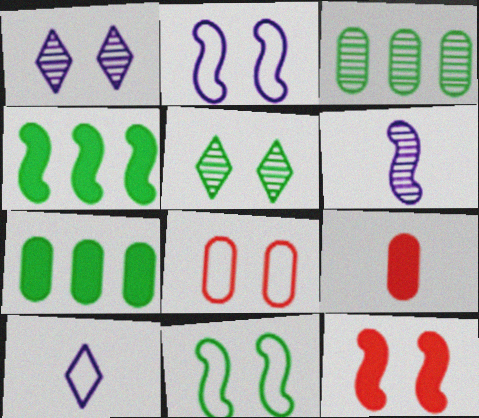[[3, 10, 12]]